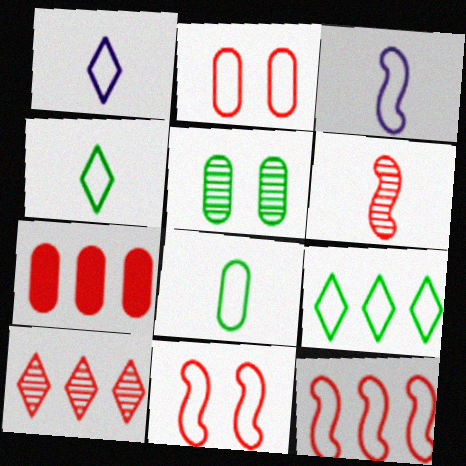[[2, 3, 9], 
[7, 10, 12]]